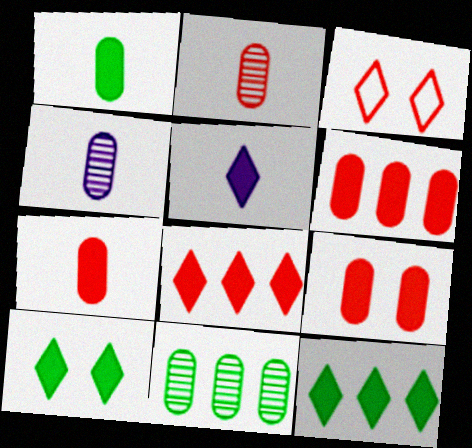[[5, 8, 10], 
[6, 7, 9]]